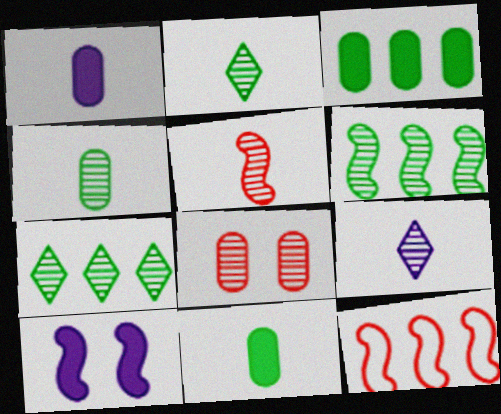[[4, 5, 9], 
[6, 8, 9]]